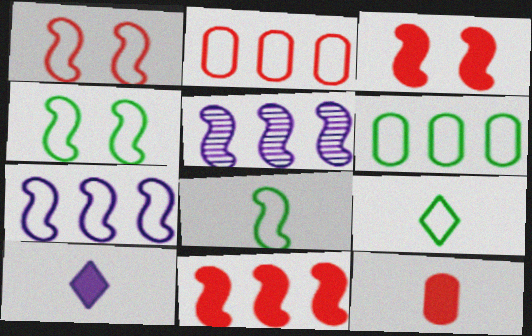[[1, 7, 8], 
[3, 5, 8], 
[4, 6, 9]]